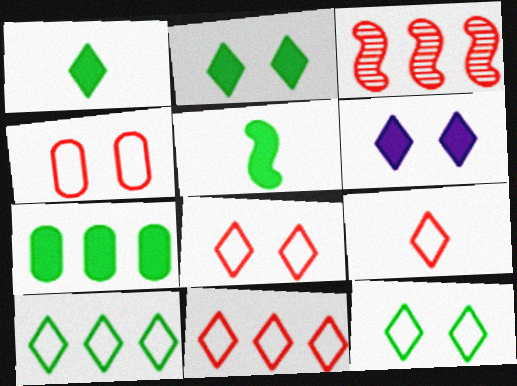[[2, 5, 7], 
[8, 9, 11]]